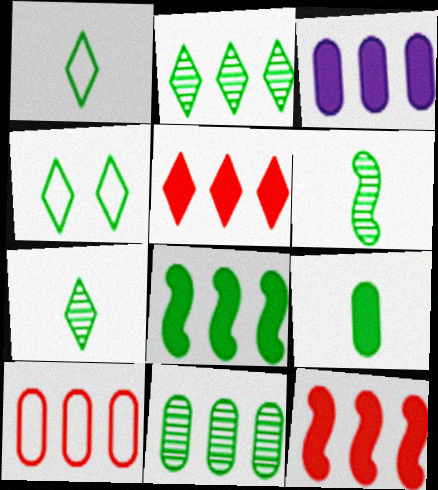[[1, 6, 9], 
[3, 5, 8], 
[3, 10, 11]]